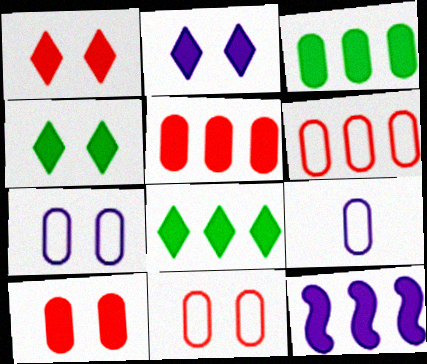[[1, 2, 4], 
[5, 8, 12]]